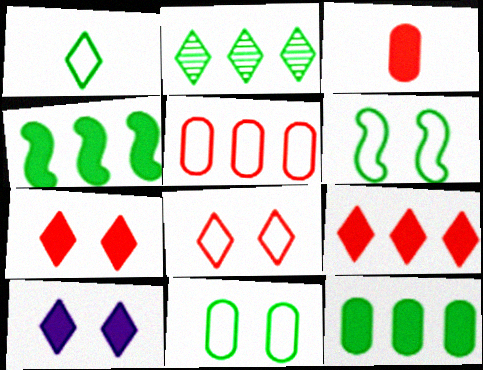[[3, 4, 10]]